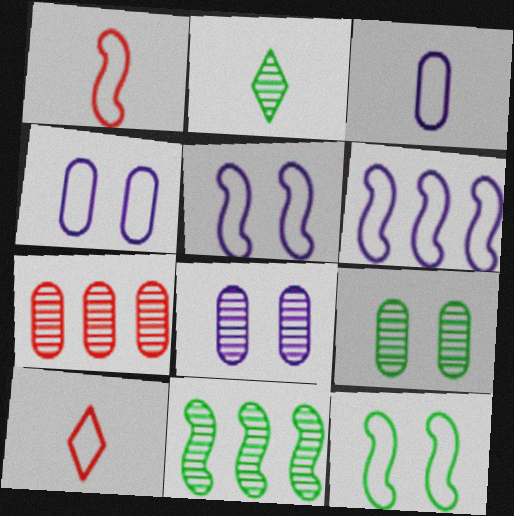[[1, 6, 12], 
[2, 9, 11]]